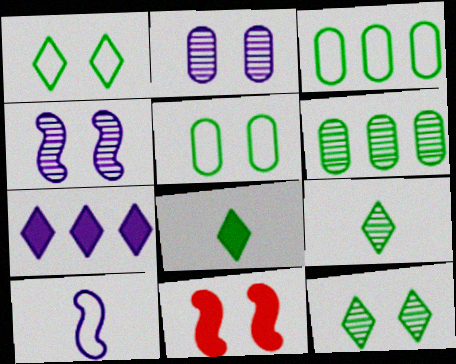[[1, 2, 11], 
[2, 7, 10]]